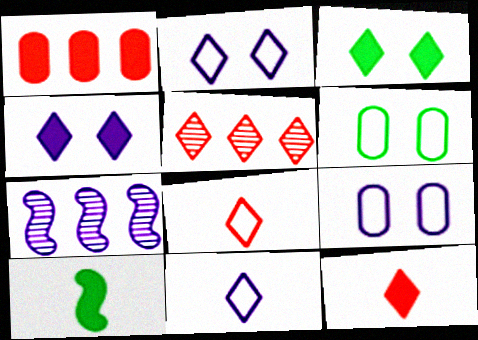[[1, 4, 10], 
[3, 5, 11], 
[5, 9, 10], 
[6, 7, 12]]